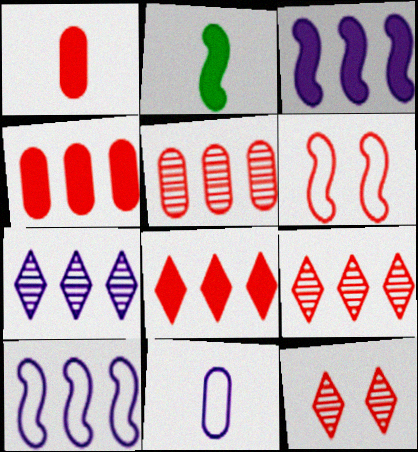[[1, 6, 9]]